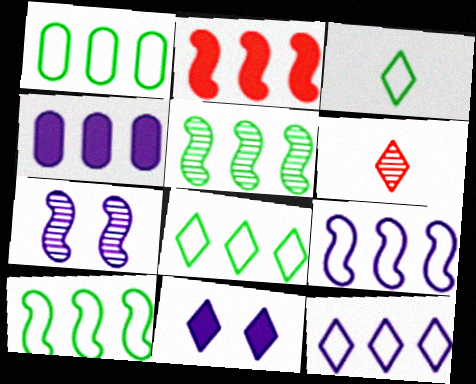[[1, 8, 10], 
[2, 5, 9], 
[6, 8, 11]]